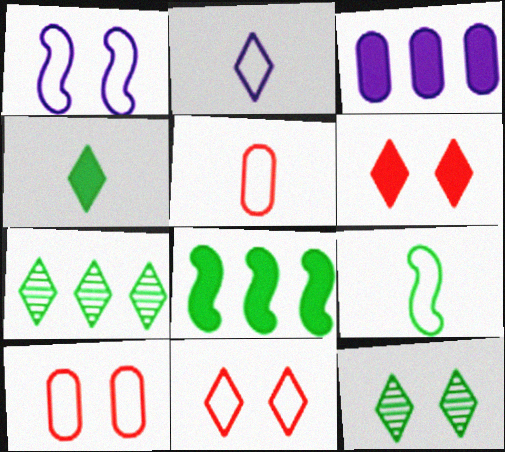[[2, 5, 9], 
[2, 6, 7]]